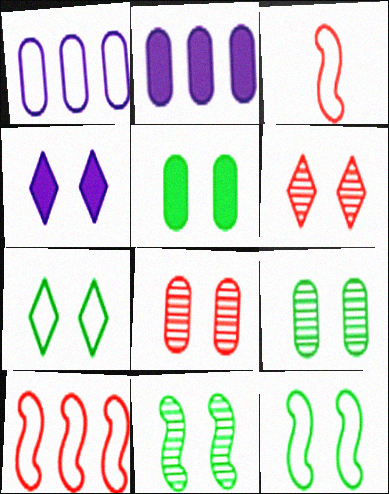[[1, 3, 7], 
[4, 6, 7], 
[4, 8, 12], 
[5, 7, 11]]